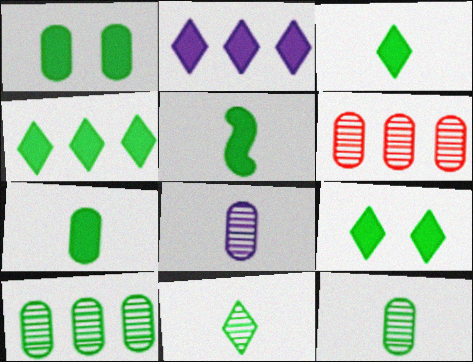[[1, 4, 5], 
[3, 4, 9], 
[3, 5, 7]]